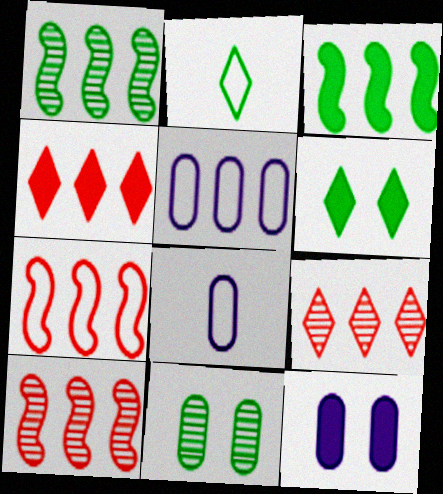[[1, 4, 5], 
[2, 3, 11], 
[2, 10, 12], 
[3, 5, 9], 
[6, 8, 10]]